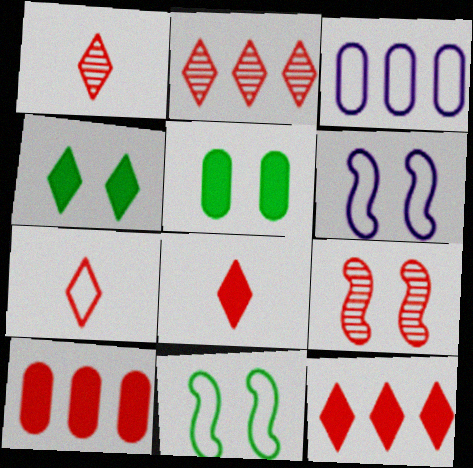[[1, 7, 8], 
[3, 7, 11], 
[7, 9, 10]]